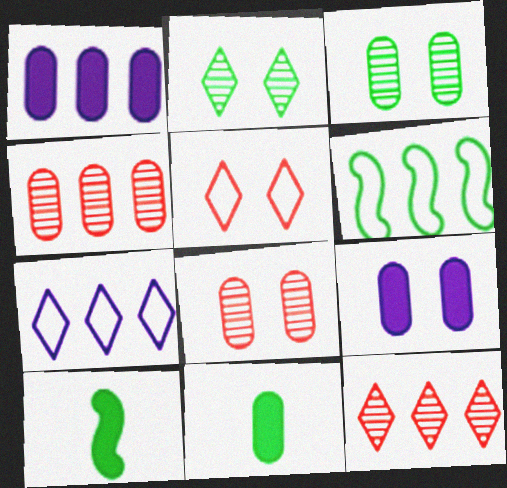[[1, 6, 12], 
[2, 6, 11], 
[7, 8, 10]]